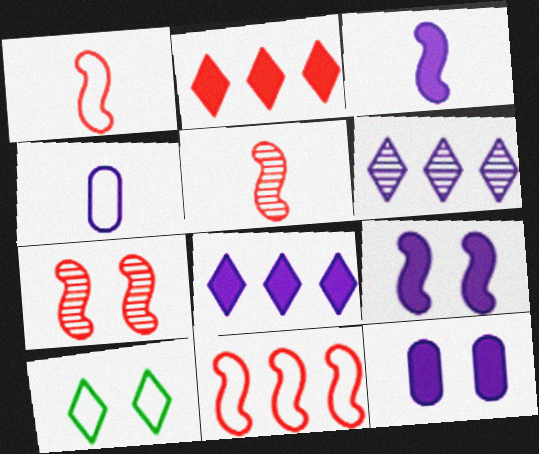[[3, 8, 12], 
[4, 6, 9], 
[4, 10, 11], 
[7, 10, 12]]